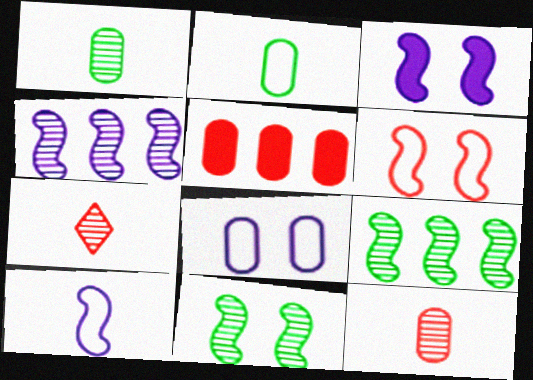[[1, 5, 8], 
[3, 4, 10], 
[3, 6, 11], 
[5, 6, 7]]